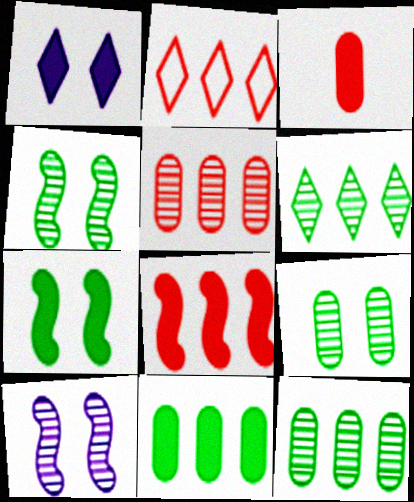[[2, 5, 8]]